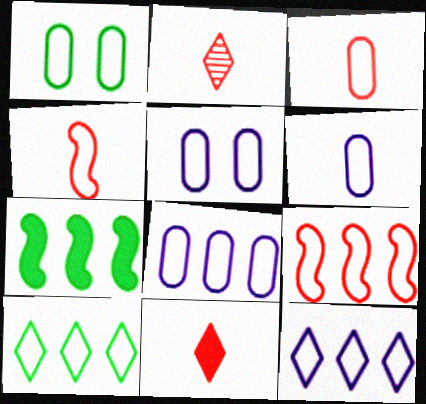[[1, 3, 8], 
[1, 4, 12], 
[2, 5, 7], 
[4, 5, 10], 
[5, 6, 8], 
[8, 9, 10]]